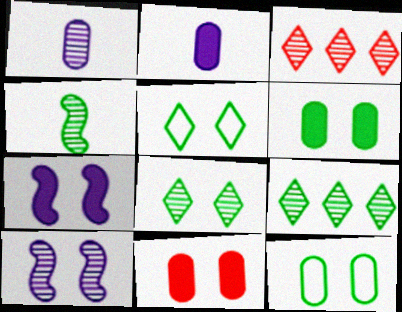[[5, 10, 11]]